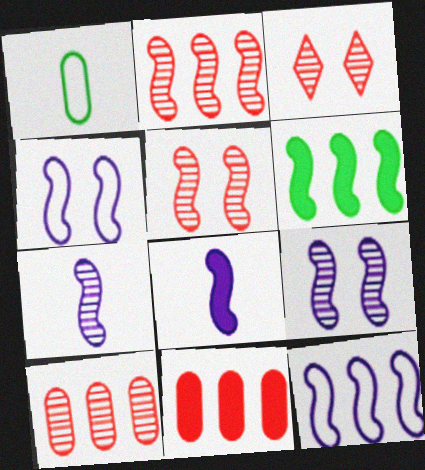[[2, 6, 12], 
[8, 9, 12]]